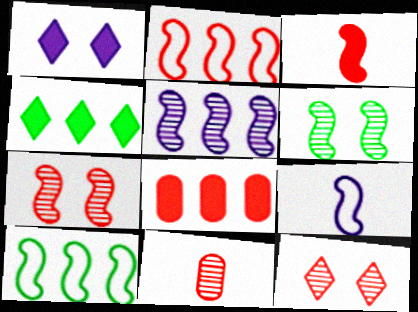[[1, 10, 11], 
[2, 3, 7]]